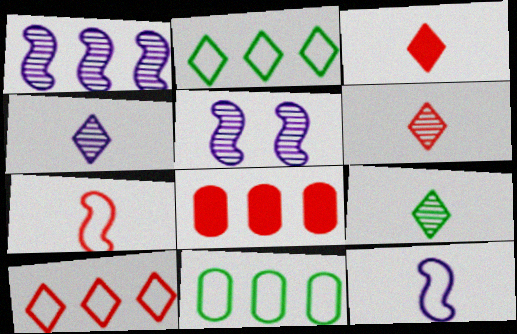[[1, 2, 8], 
[3, 5, 11], 
[4, 6, 9]]